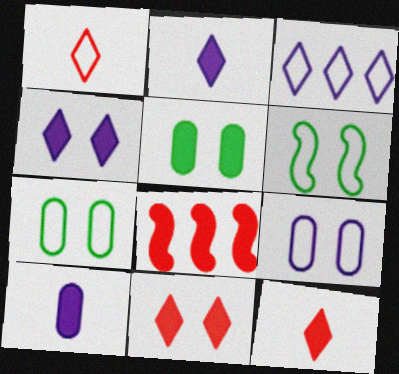[[2, 5, 8]]